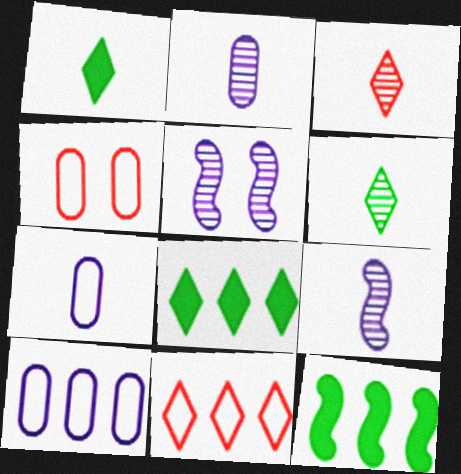[[4, 8, 9]]